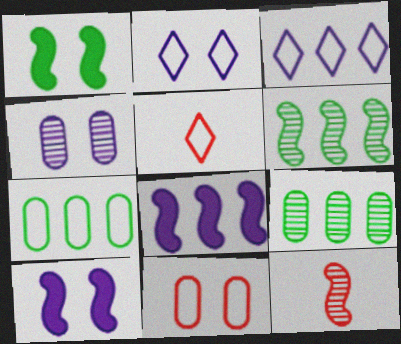[[2, 4, 10], 
[5, 9, 10]]